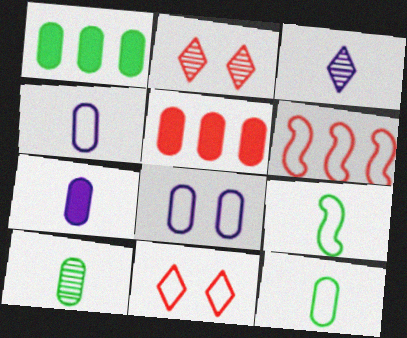[[5, 8, 10]]